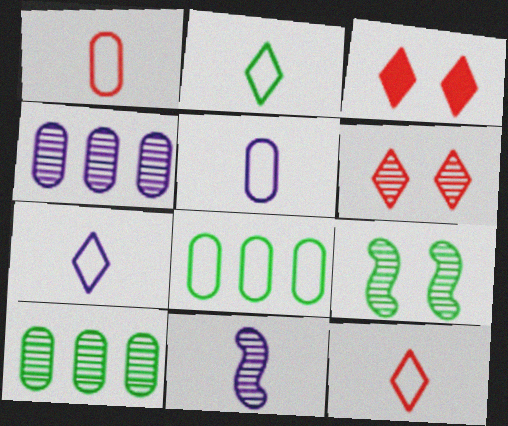[[2, 7, 12], 
[3, 8, 11], 
[6, 10, 11]]